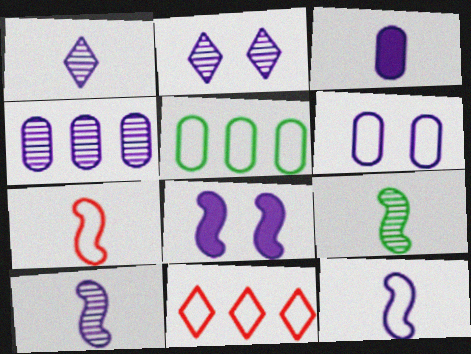[[1, 3, 12], 
[2, 4, 10], 
[2, 6, 8], 
[3, 4, 6]]